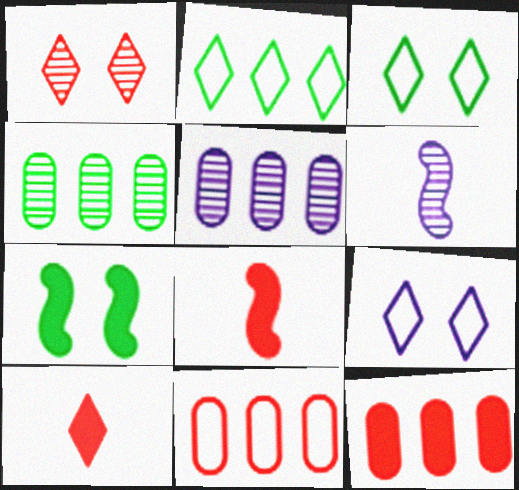[[1, 4, 6], 
[1, 8, 11], 
[3, 5, 8], 
[3, 6, 12], 
[4, 8, 9]]